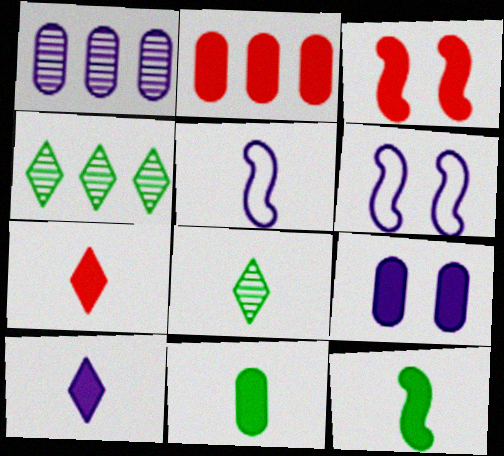[[1, 6, 10], 
[2, 3, 7], 
[2, 6, 8], 
[2, 9, 11]]